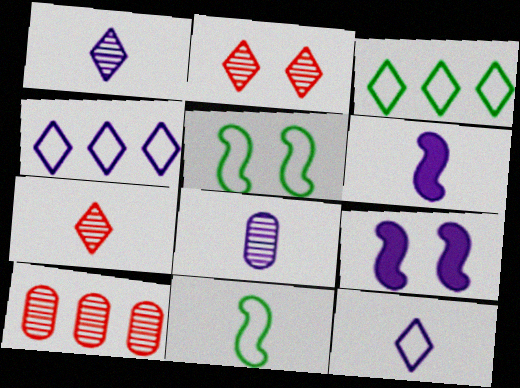[[4, 8, 9], 
[6, 8, 12]]